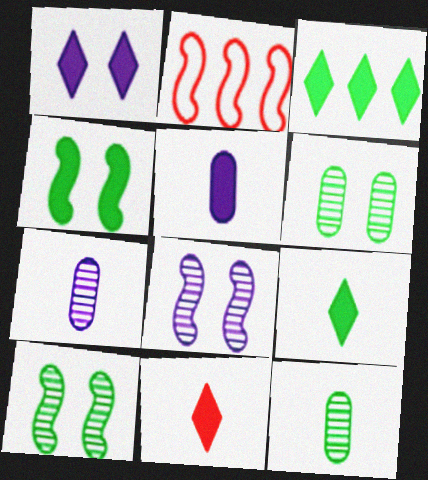[[1, 2, 12], 
[1, 3, 11]]